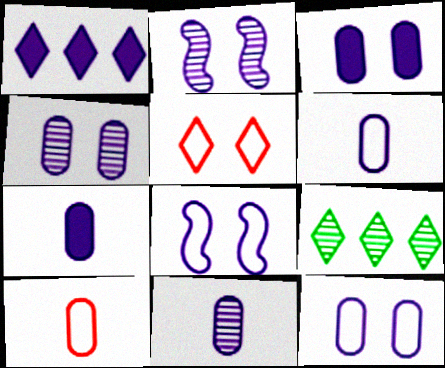[[1, 2, 6], 
[1, 8, 11], 
[3, 4, 12], 
[6, 7, 11]]